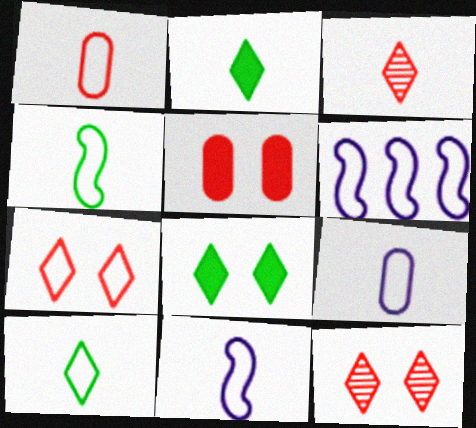[[1, 10, 11]]